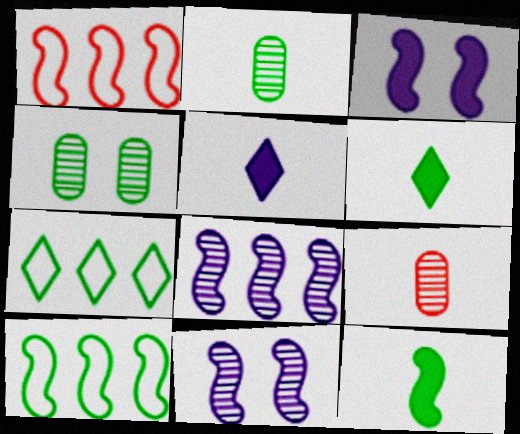[[1, 4, 5], 
[1, 11, 12], 
[3, 7, 9], 
[4, 6, 10], 
[4, 7, 12]]